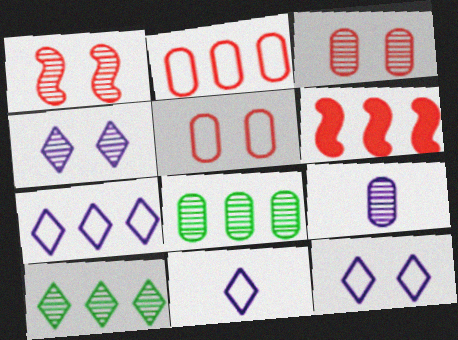[[1, 9, 10], 
[3, 8, 9], 
[6, 7, 8], 
[7, 11, 12]]